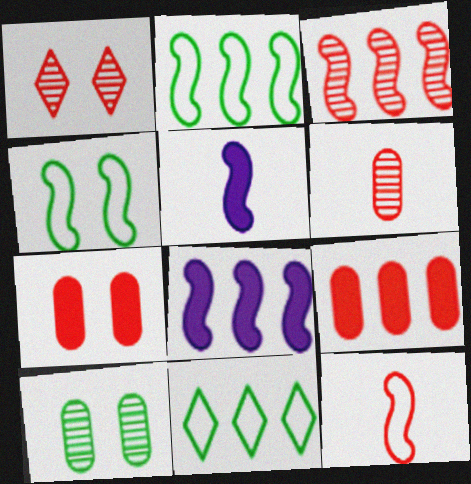[[1, 3, 6], 
[1, 9, 12], 
[2, 3, 8], 
[3, 4, 5]]